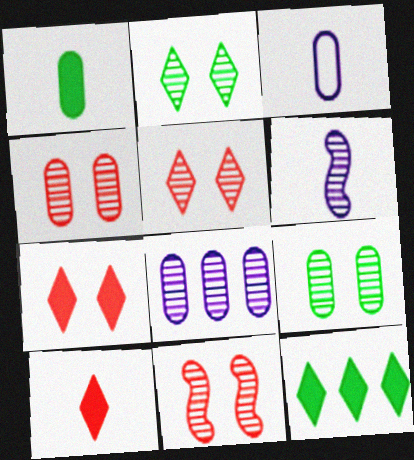[[3, 11, 12], 
[4, 5, 11]]